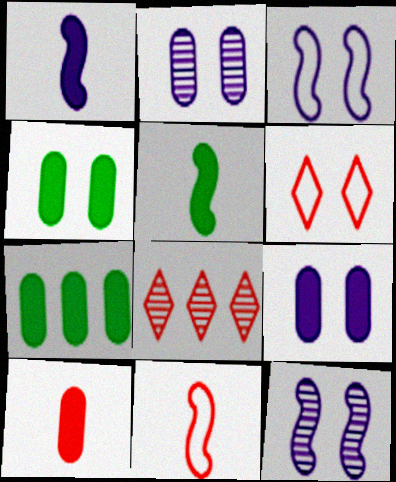[[4, 6, 12], 
[7, 9, 10]]